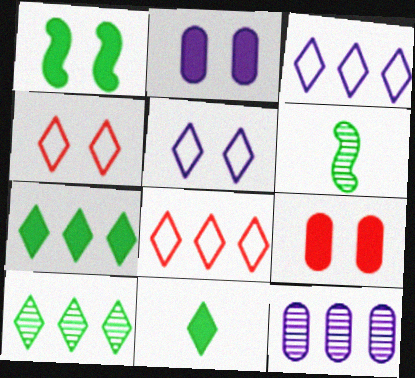[[2, 6, 8], 
[3, 6, 9]]